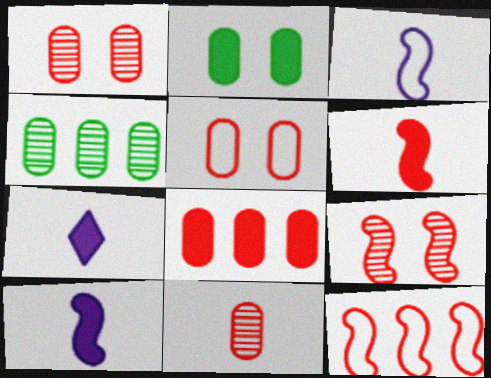[[5, 8, 11], 
[6, 9, 12]]